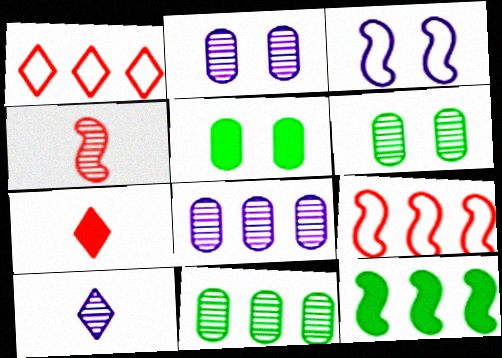[[1, 8, 12], 
[3, 4, 12], 
[3, 7, 11], 
[5, 9, 10]]